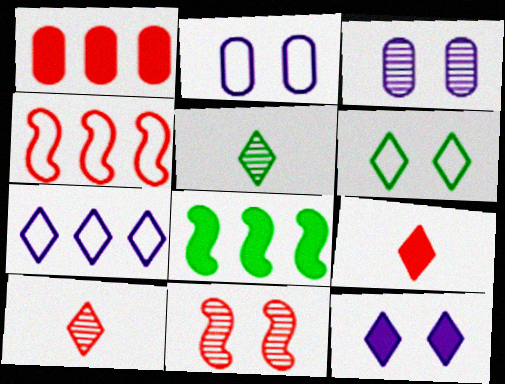[[2, 8, 10]]